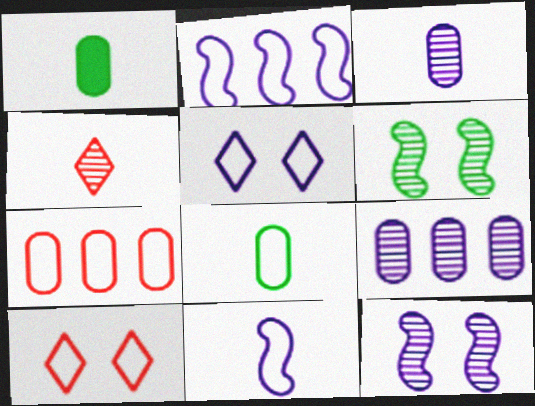[[1, 4, 11], 
[2, 8, 10], 
[4, 6, 9]]